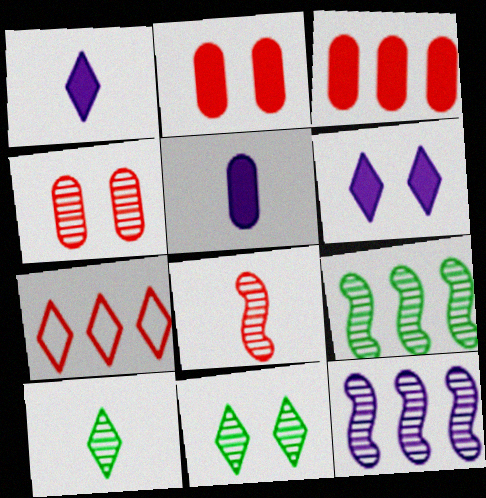[[1, 7, 11], 
[2, 7, 8], 
[4, 10, 12], 
[6, 7, 10]]